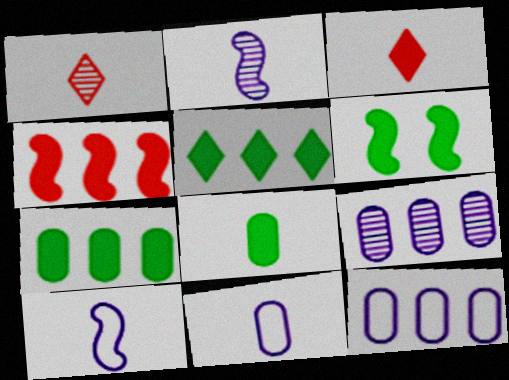[[1, 6, 12], 
[1, 8, 10], 
[5, 6, 8]]